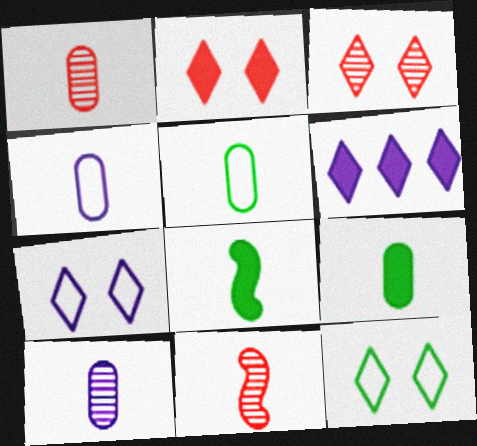[[1, 4, 9]]